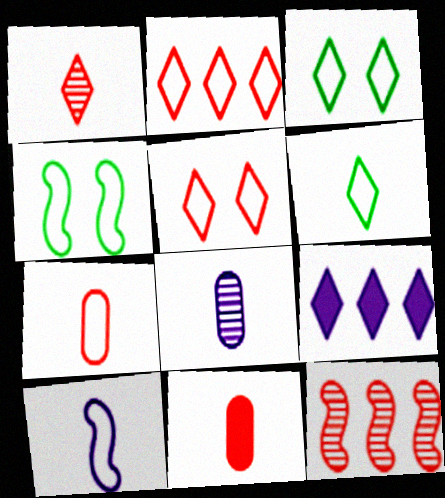[[1, 3, 9], 
[5, 11, 12], 
[6, 7, 10]]